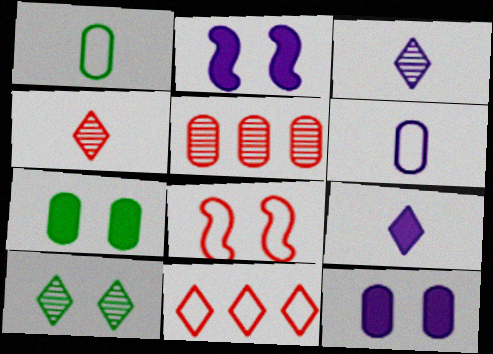[[1, 5, 12], 
[5, 6, 7], 
[8, 10, 12], 
[9, 10, 11]]